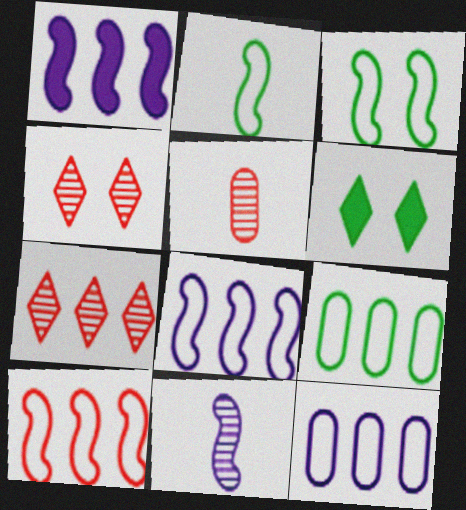[[1, 7, 9], 
[5, 6, 8]]